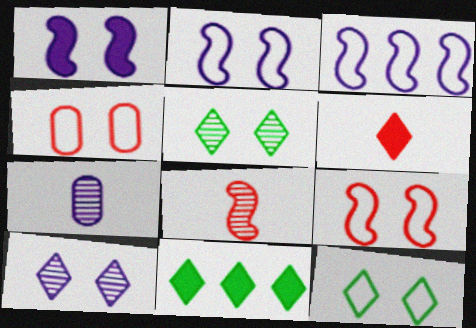[[1, 4, 5], 
[2, 4, 12], 
[7, 9, 11]]